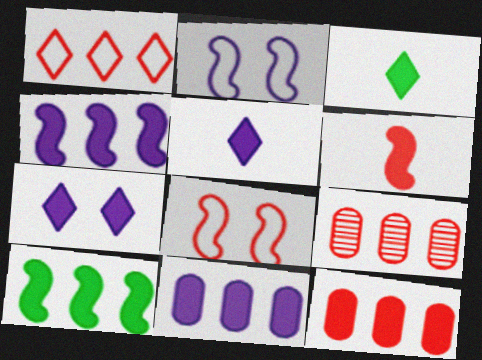[[2, 3, 9]]